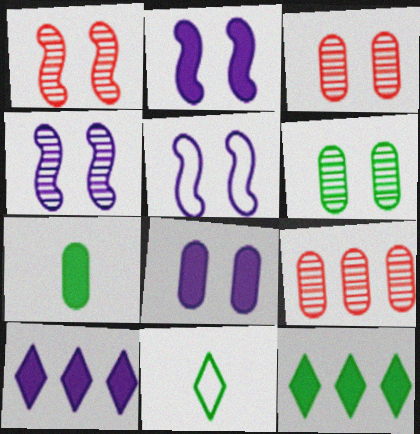[[2, 4, 5], 
[2, 9, 11]]